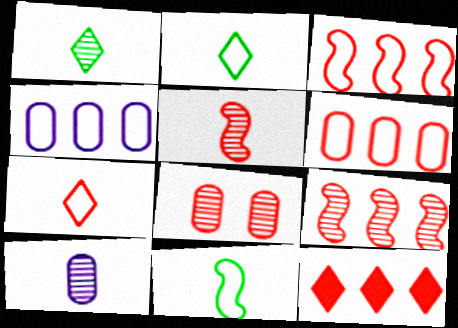[[1, 5, 10], 
[6, 9, 12]]